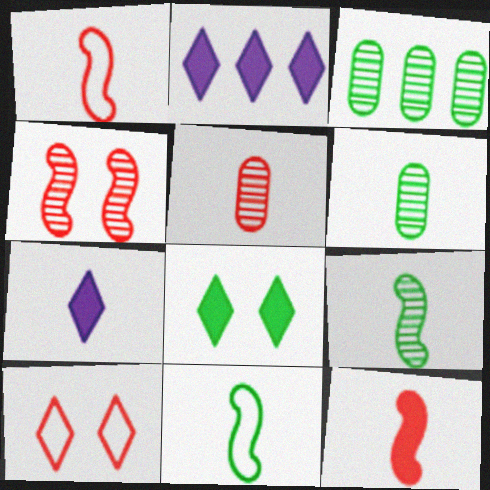[[1, 6, 7], 
[3, 8, 11], 
[5, 7, 11]]